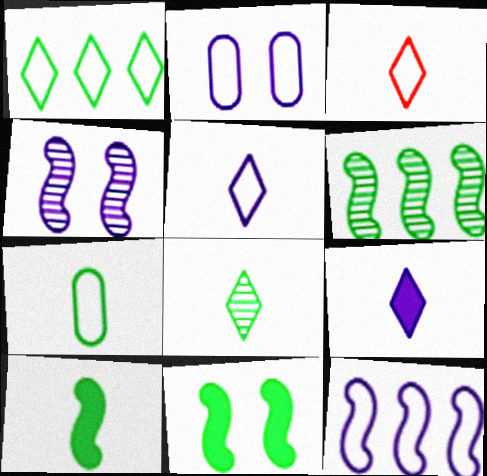[[2, 5, 12], 
[3, 8, 9], 
[7, 8, 10]]